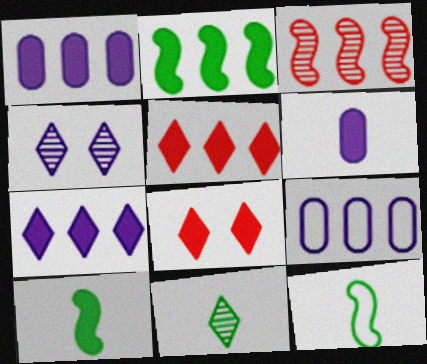[[1, 2, 5], 
[1, 8, 10], 
[2, 6, 8]]